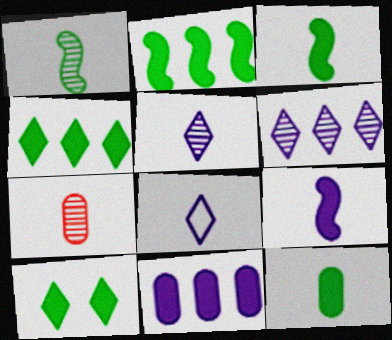[[1, 5, 7], 
[2, 10, 12], 
[3, 7, 8]]